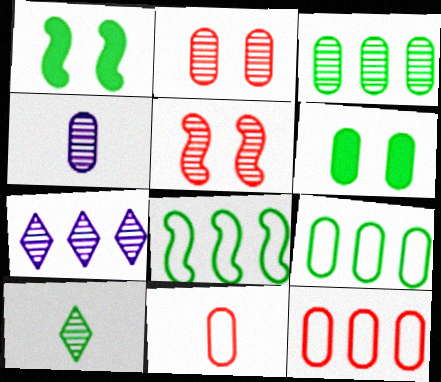[[1, 7, 11], 
[1, 9, 10], 
[2, 3, 4], 
[4, 6, 12], 
[6, 8, 10]]